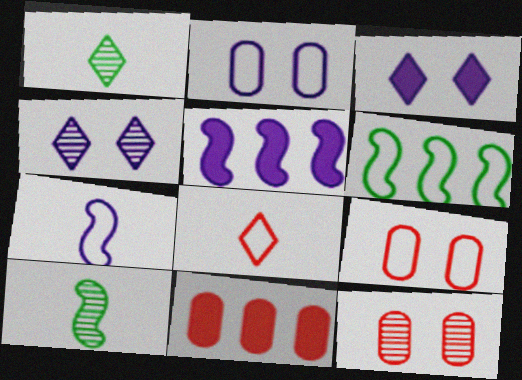[[1, 5, 9], 
[2, 6, 8]]